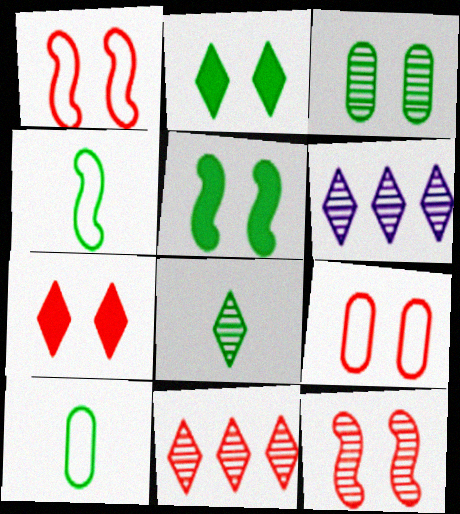[[7, 9, 12]]